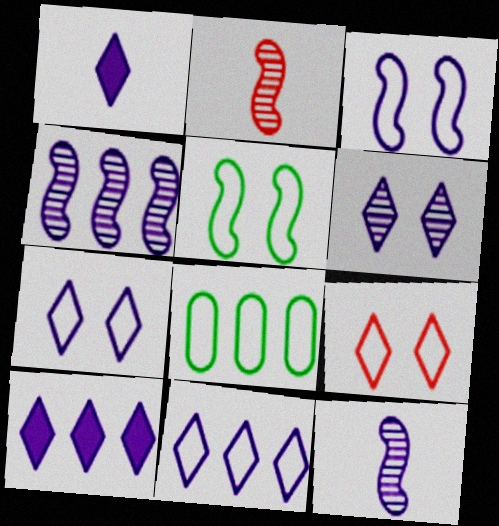[[1, 6, 11]]